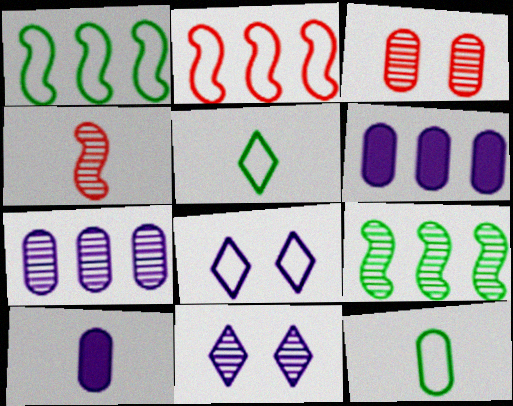[[2, 8, 12], 
[3, 6, 12], 
[4, 5, 10]]